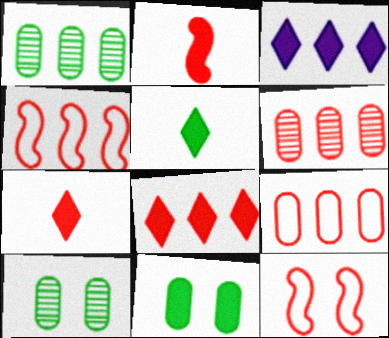[[1, 3, 4], 
[2, 3, 11], 
[4, 6, 8], 
[6, 7, 12]]